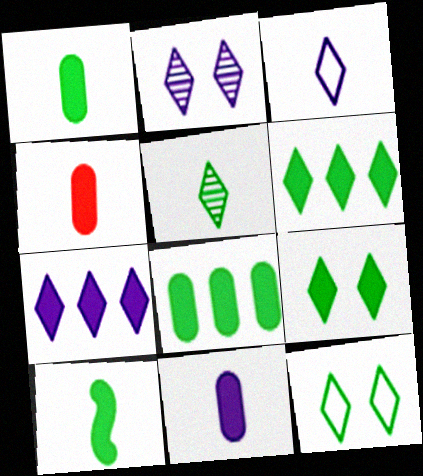[[1, 4, 11], 
[2, 3, 7], 
[5, 6, 12], 
[8, 9, 10]]